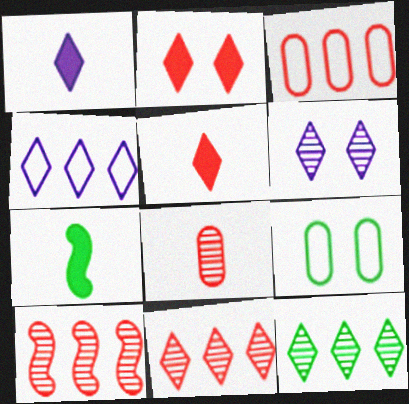[[1, 4, 6], 
[1, 9, 10], 
[3, 6, 7], 
[7, 9, 12]]